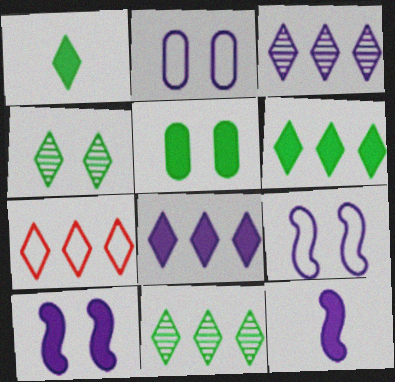[[2, 3, 12], 
[3, 6, 7], 
[7, 8, 11]]